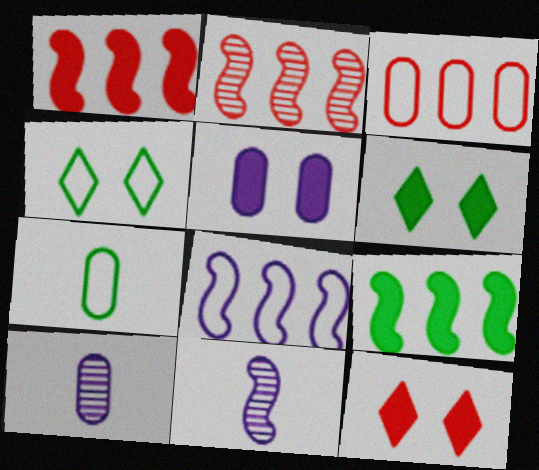[[1, 4, 10], 
[2, 8, 9], 
[3, 6, 11]]